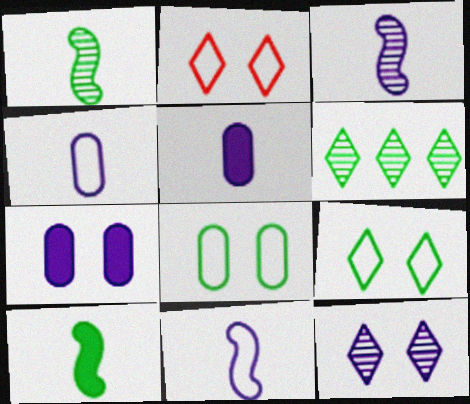[[6, 8, 10]]